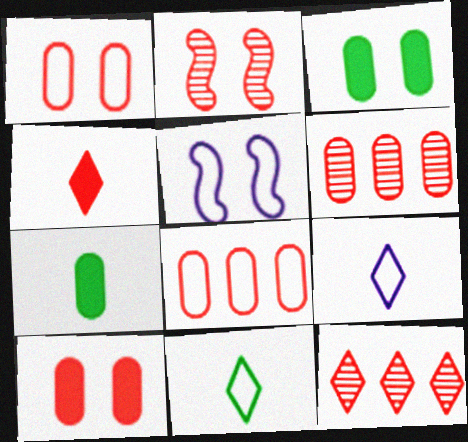[[2, 4, 8], 
[5, 7, 12], 
[5, 8, 11]]